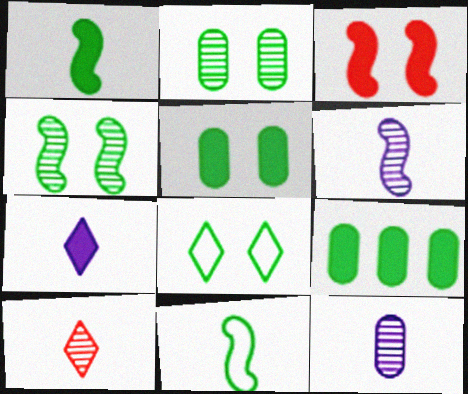[[3, 7, 9], 
[4, 5, 8]]